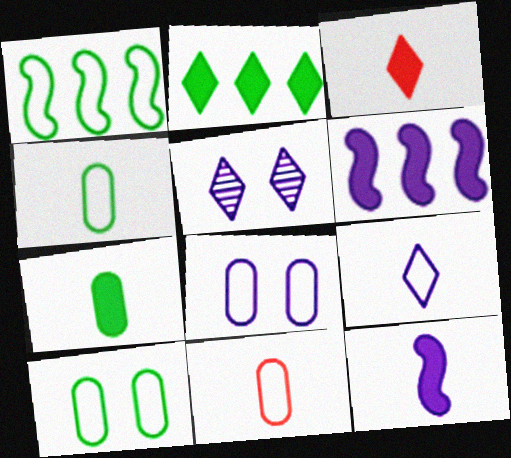[[3, 7, 12]]